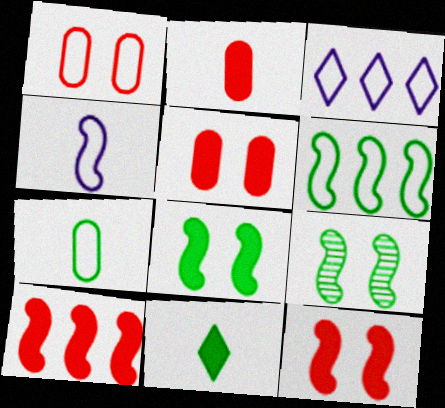[[2, 3, 9], 
[4, 9, 10]]